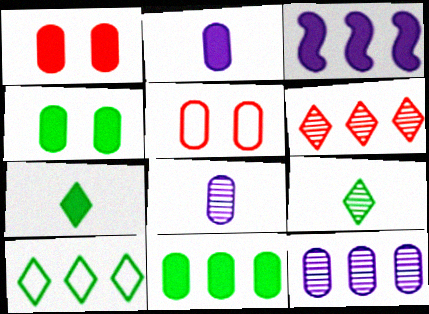[[1, 2, 11], 
[1, 3, 7], 
[3, 5, 9], 
[5, 8, 11]]